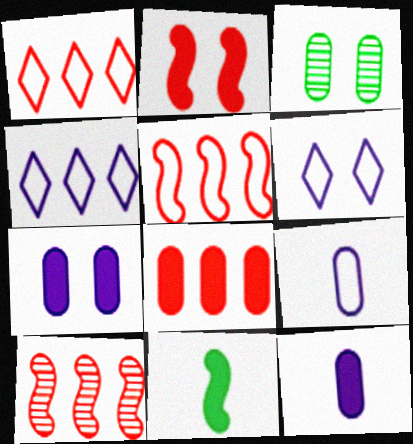[[1, 8, 10], 
[2, 3, 6], 
[3, 8, 9]]